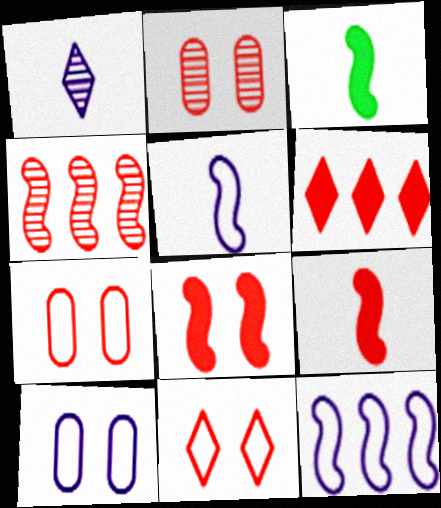[[2, 8, 11]]